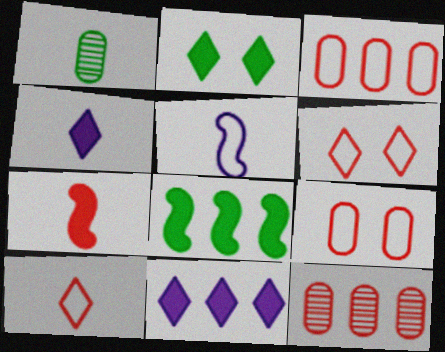[[2, 5, 12], 
[6, 7, 12]]